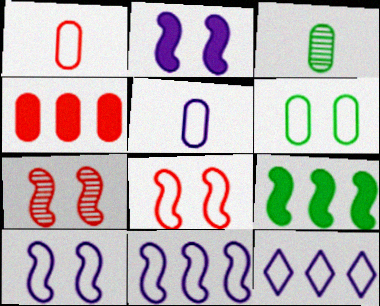[[5, 10, 12]]